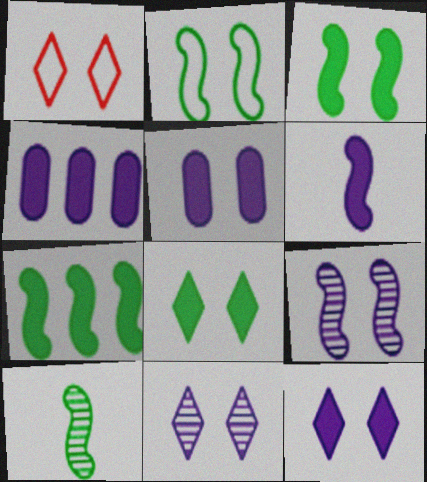[[1, 4, 10], 
[1, 8, 11], 
[2, 7, 10], 
[4, 6, 12]]